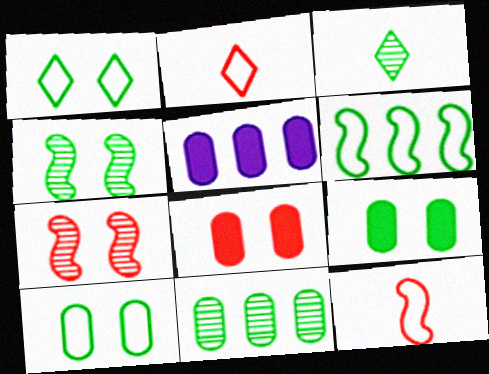[[1, 4, 9], 
[2, 4, 5], 
[3, 4, 11], 
[3, 6, 9]]